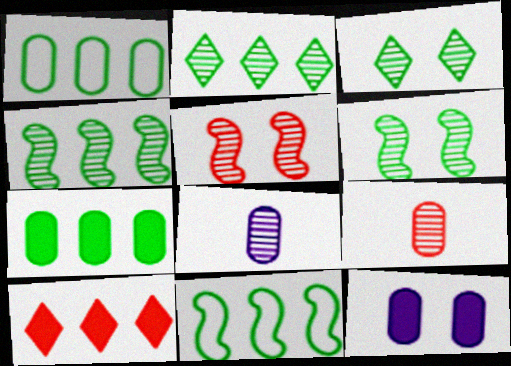[[1, 9, 12], 
[2, 5, 8], 
[2, 7, 11]]